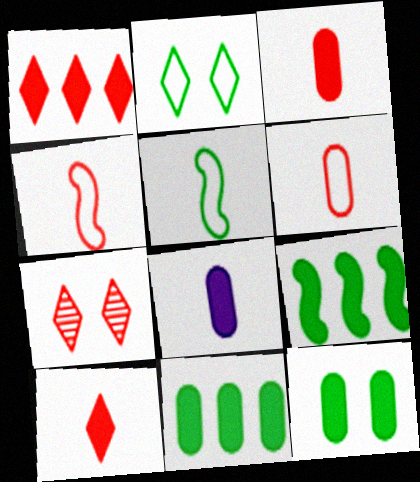[]